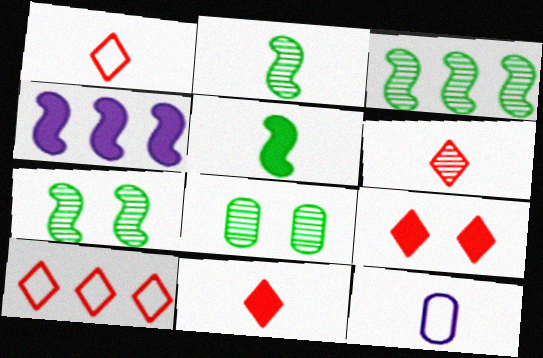[[1, 4, 8], 
[1, 6, 11], 
[2, 3, 7], 
[2, 11, 12], 
[3, 9, 12], 
[5, 6, 12], 
[6, 9, 10]]